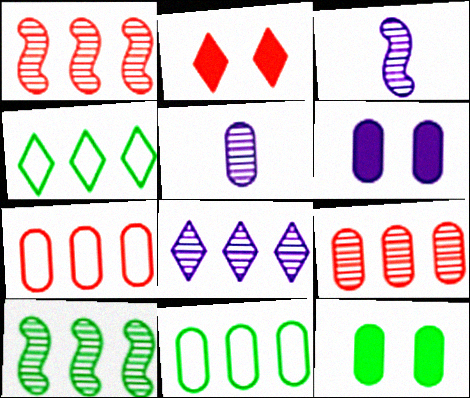[[2, 3, 11], 
[5, 7, 12], 
[8, 9, 10]]